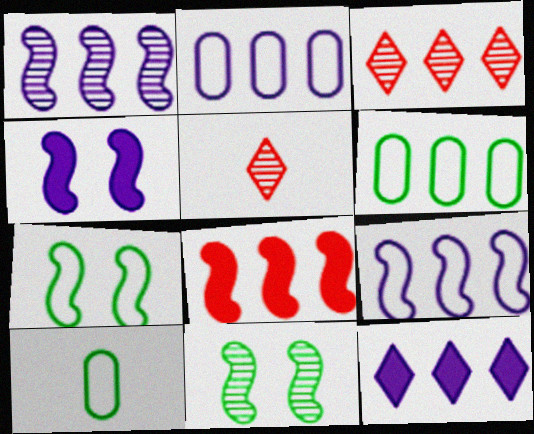[[1, 2, 12], 
[3, 4, 10], 
[4, 5, 6]]